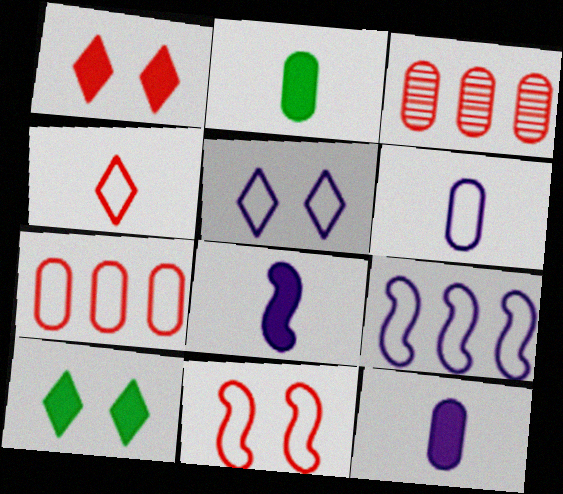[[4, 7, 11], 
[5, 6, 9]]